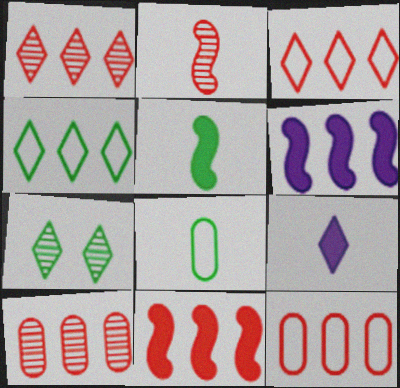[[1, 11, 12], 
[2, 8, 9], 
[3, 7, 9], 
[3, 10, 11], 
[4, 6, 10]]